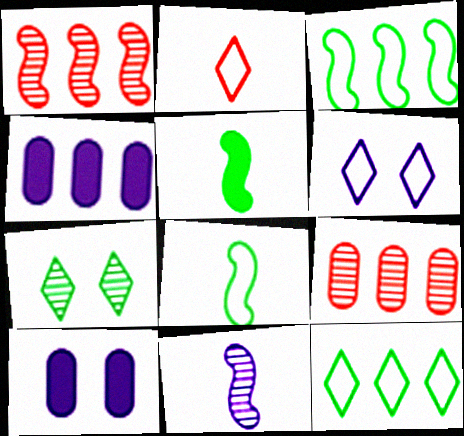[[1, 4, 12], 
[2, 6, 12], 
[4, 6, 11], 
[5, 6, 9], 
[7, 9, 11]]